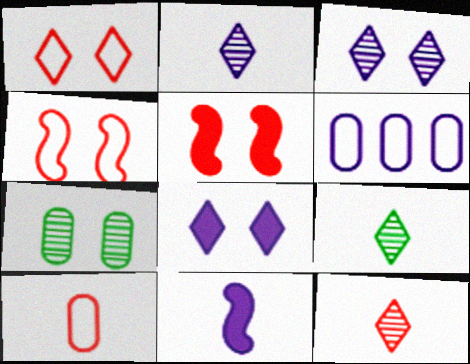[[2, 9, 12], 
[3, 6, 11], 
[4, 7, 8], 
[5, 6, 9], 
[9, 10, 11]]